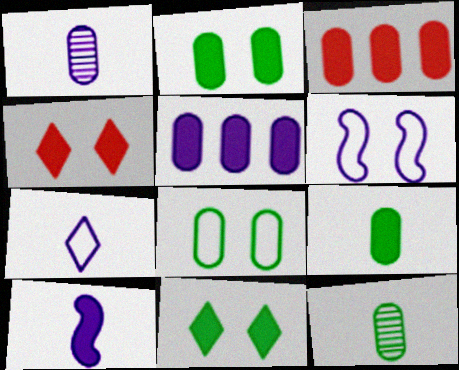[[1, 3, 8], 
[1, 7, 10], 
[3, 10, 11]]